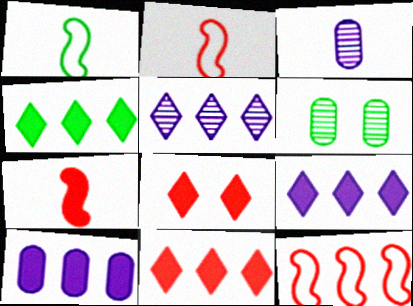[[1, 4, 6], 
[2, 6, 9], 
[4, 9, 11]]